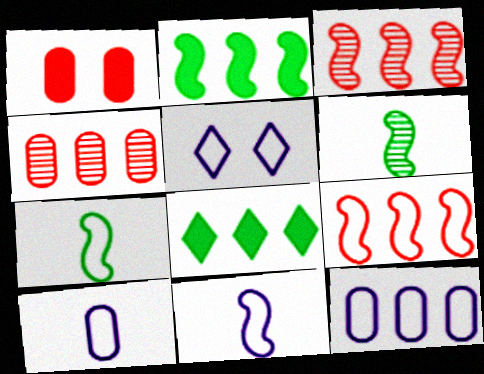[[3, 8, 12], 
[5, 11, 12]]